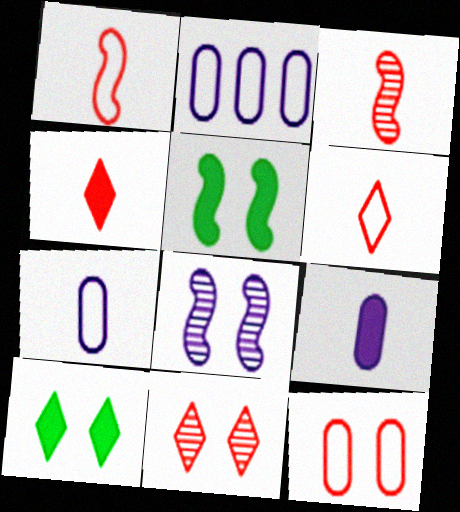[[2, 3, 10], 
[8, 10, 12]]